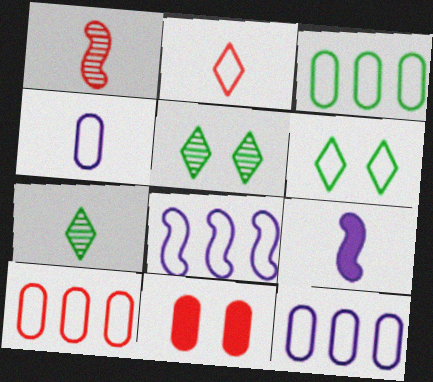[[3, 10, 12], 
[5, 9, 10], 
[7, 8, 11]]